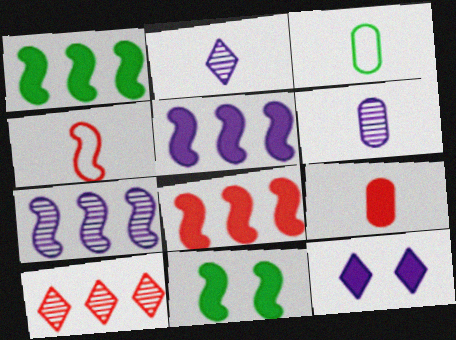[[1, 5, 8], 
[1, 9, 12], 
[3, 6, 9], 
[4, 7, 11]]